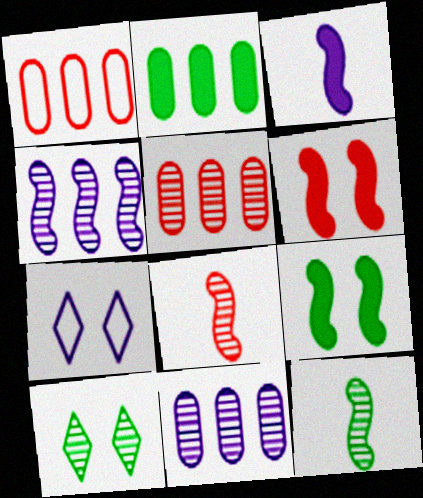[[1, 2, 11], 
[1, 3, 10], 
[2, 7, 8], 
[3, 7, 11], 
[8, 10, 11]]